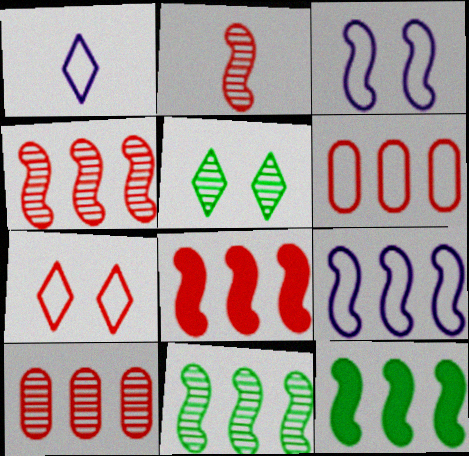[[2, 3, 12], 
[4, 9, 12], 
[8, 9, 11]]